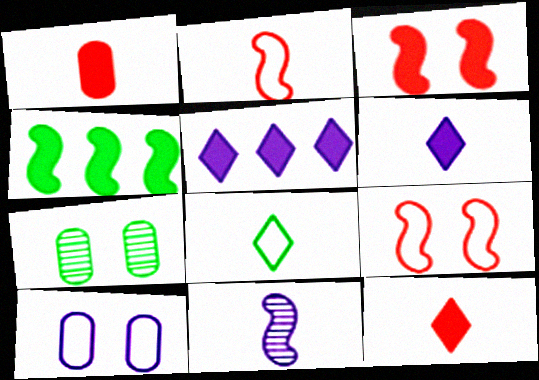[[1, 8, 11], 
[2, 5, 7], 
[4, 7, 8], 
[4, 9, 11], 
[5, 10, 11]]